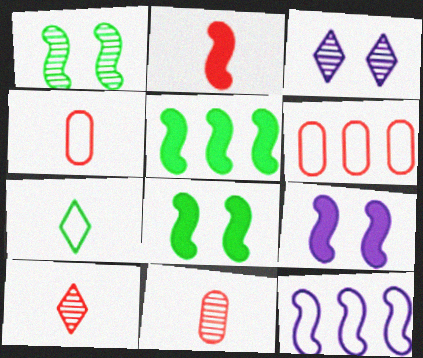[[1, 2, 12], 
[2, 4, 10], 
[2, 5, 9], 
[3, 4, 5]]